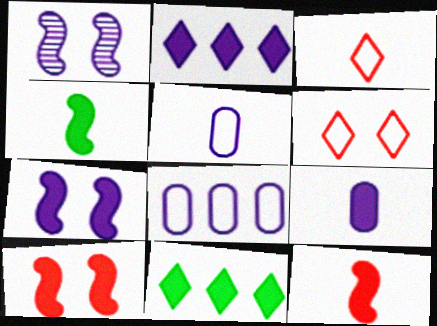[[1, 2, 5], 
[2, 7, 9], 
[9, 10, 11]]